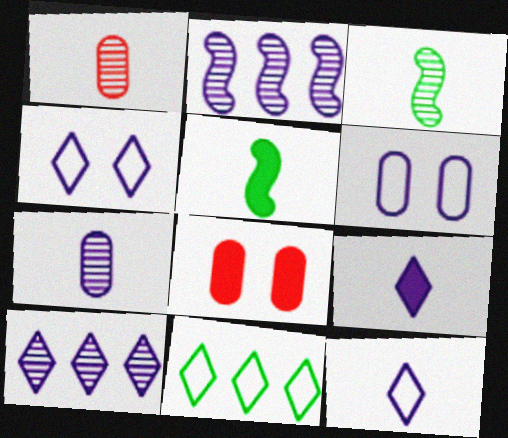[[1, 5, 12], 
[2, 6, 9], 
[4, 9, 10]]